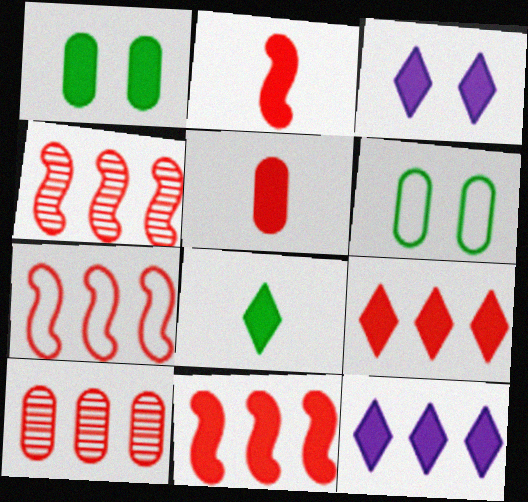[[1, 2, 12], 
[3, 8, 9], 
[4, 7, 11], 
[7, 9, 10]]